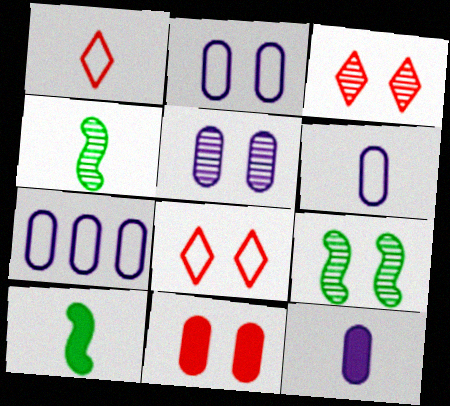[[1, 4, 12], 
[2, 6, 7], 
[3, 5, 9], 
[3, 7, 10], 
[5, 7, 12]]